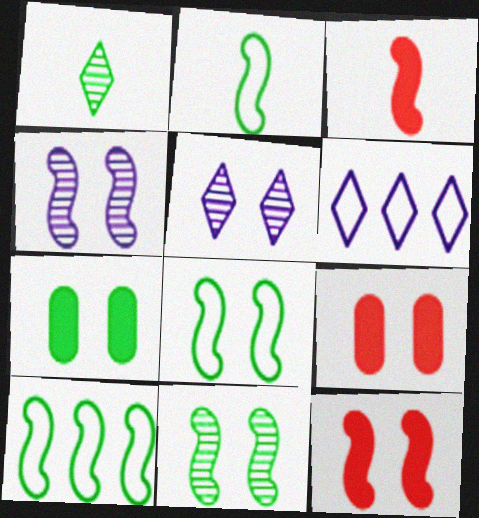[[1, 7, 10], 
[2, 8, 10], 
[3, 4, 10], 
[4, 8, 12], 
[5, 8, 9]]